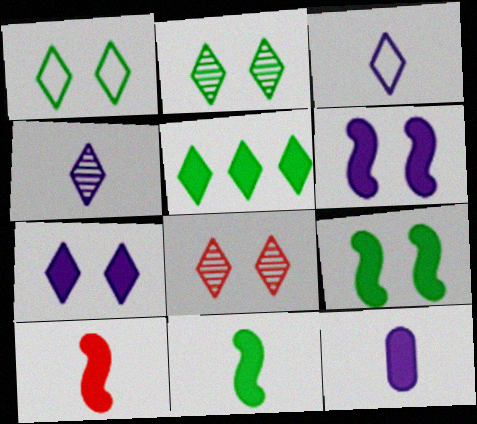[[1, 7, 8], 
[3, 5, 8]]